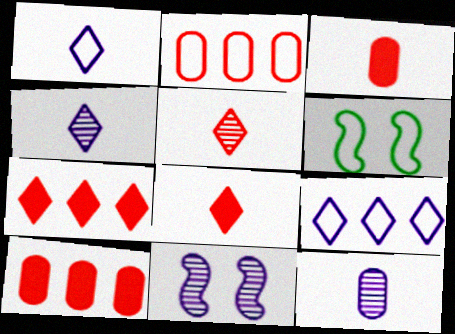[[1, 2, 6], 
[4, 6, 10], 
[6, 7, 12]]